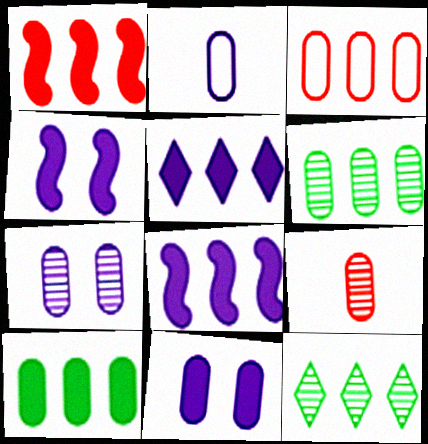[[1, 5, 10], 
[3, 8, 12], 
[6, 7, 9]]